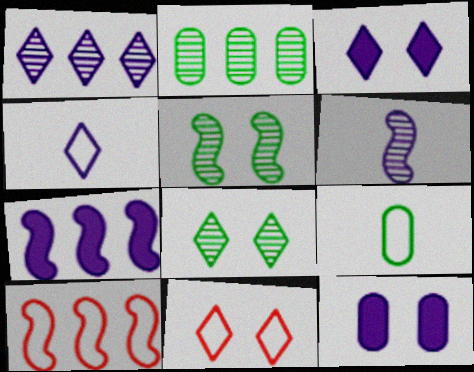[[1, 3, 4], 
[3, 8, 11], 
[5, 11, 12]]